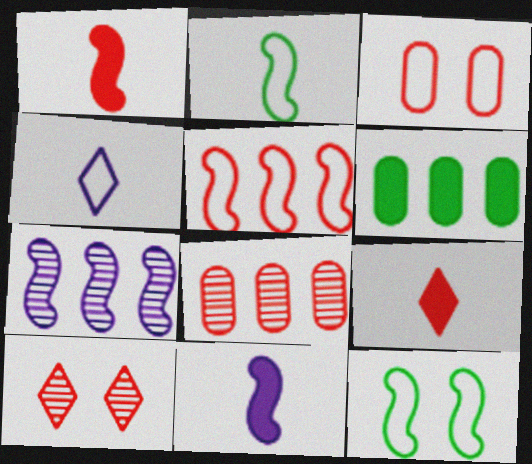[[1, 7, 12]]